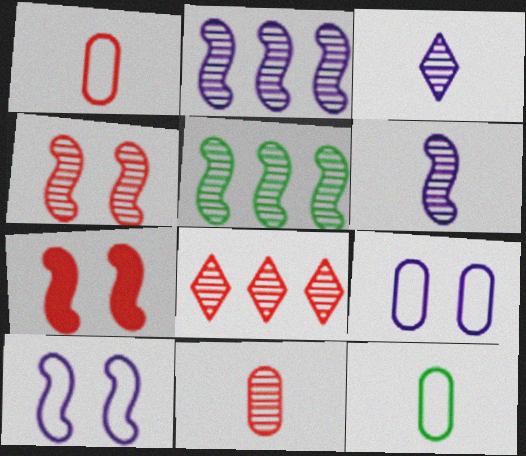[[1, 7, 8], 
[4, 5, 6], 
[4, 8, 11]]